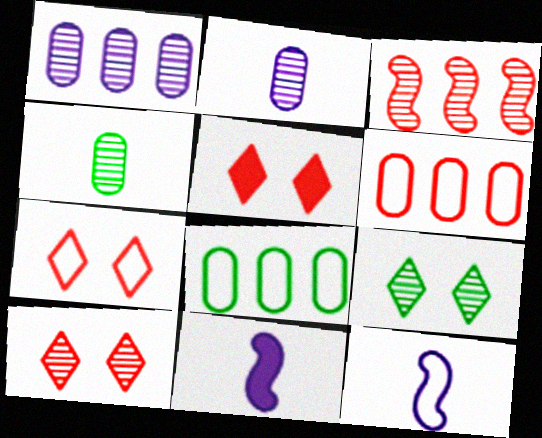[[2, 3, 9], 
[5, 7, 10], 
[6, 9, 11], 
[7, 8, 12], 
[8, 10, 11]]